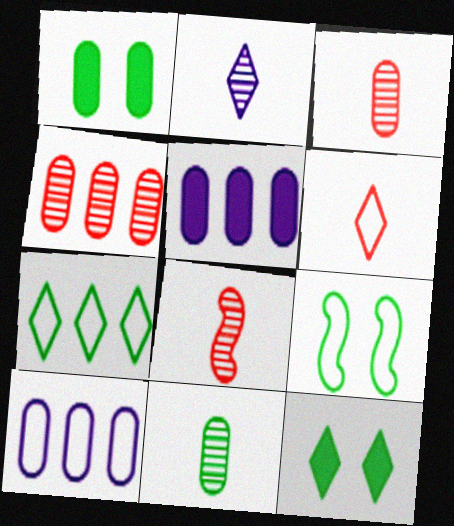[[1, 3, 10], 
[2, 8, 11], 
[6, 9, 10], 
[8, 10, 12]]